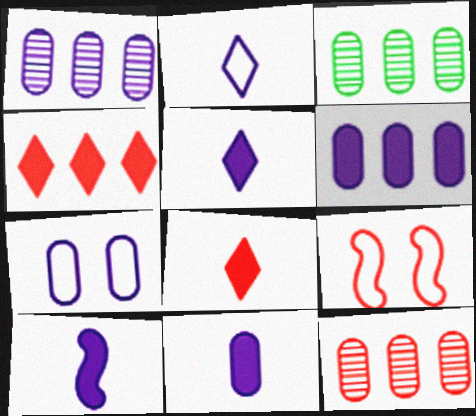[[1, 3, 12], 
[1, 7, 11], 
[3, 5, 9], 
[5, 10, 11], 
[8, 9, 12]]